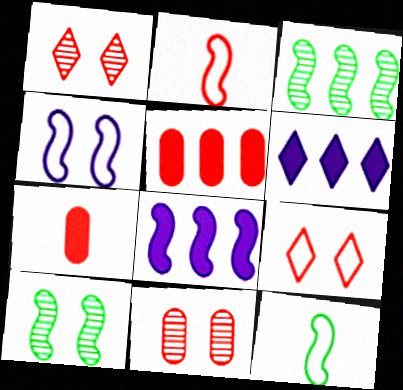[[1, 2, 5], 
[2, 8, 10], 
[6, 11, 12]]